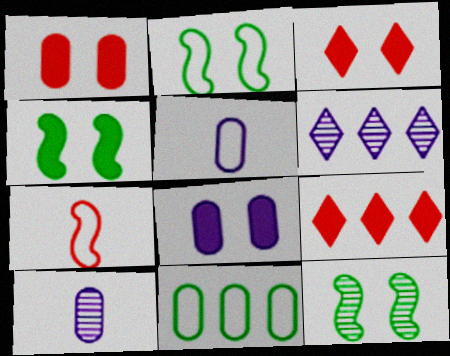[[1, 10, 11], 
[2, 4, 12], 
[2, 9, 10], 
[3, 4, 8], 
[5, 9, 12]]